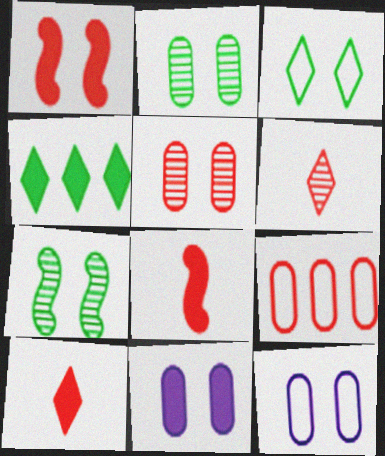[[1, 6, 9], 
[4, 8, 11]]